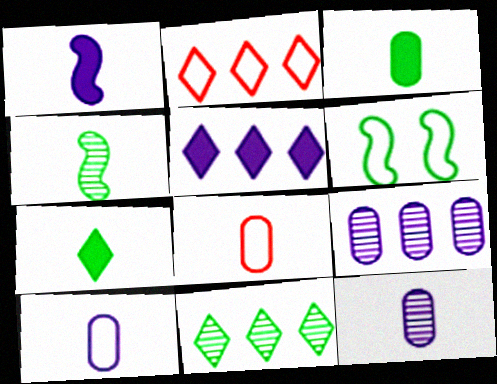[[2, 5, 11], 
[2, 6, 10], 
[3, 6, 11], 
[3, 8, 12]]